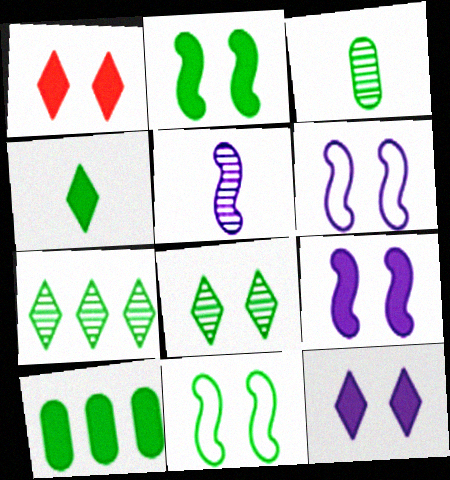[[2, 4, 10]]